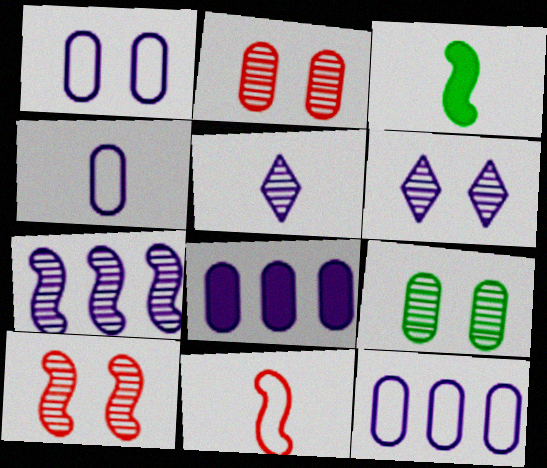[[1, 4, 12], 
[6, 9, 10]]